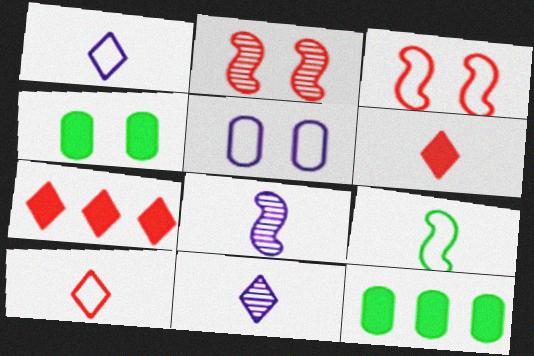[[1, 2, 12], 
[3, 11, 12]]